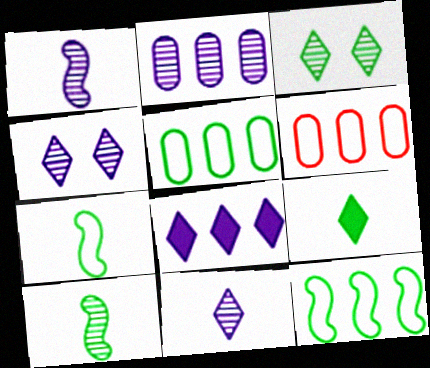[[1, 2, 4]]